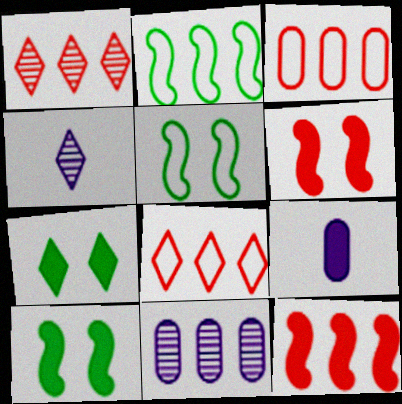[[1, 3, 12], 
[1, 5, 9], 
[3, 4, 10], 
[4, 7, 8], 
[7, 9, 12]]